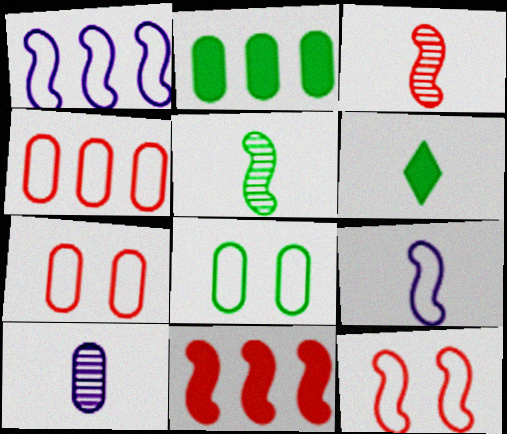[[2, 7, 10], 
[3, 11, 12]]